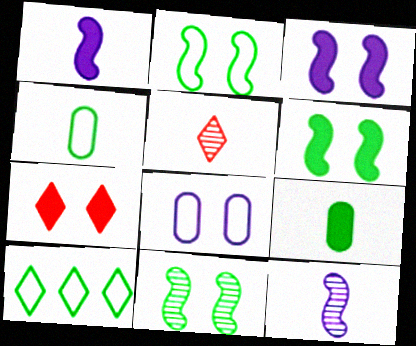[[1, 4, 5], 
[2, 4, 10], 
[2, 6, 11], 
[7, 8, 11], 
[9, 10, 11]]